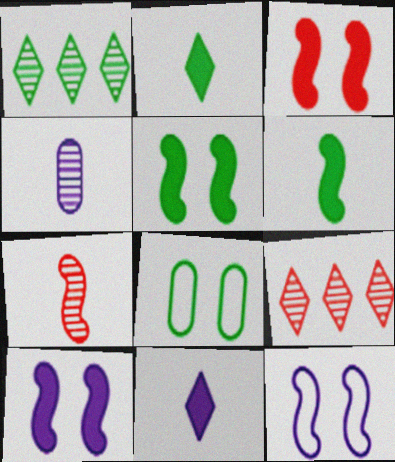[[1, 6, 8], 
[3, 5, 10]]